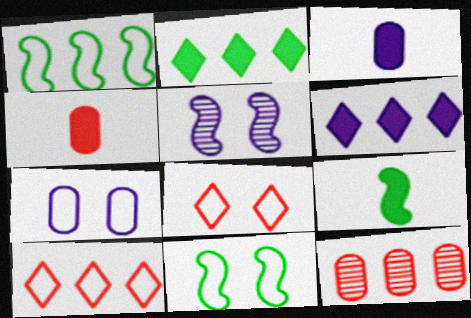[[1, 6, 12], 
[7, 8, 11]]